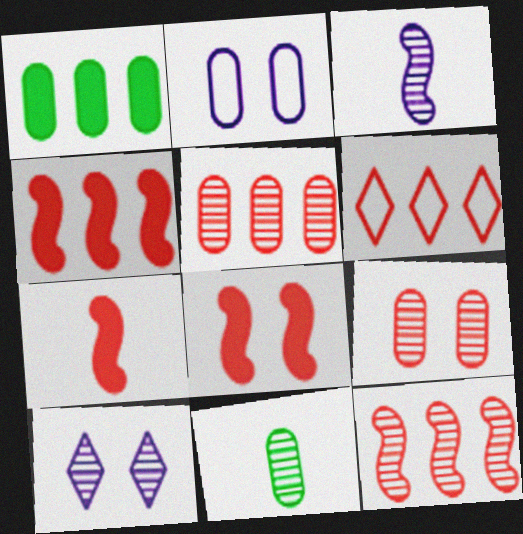[[4, 5, 6], 
[4, 7, 8], 
[6, 7, 9], 
[10, 11, 12]]